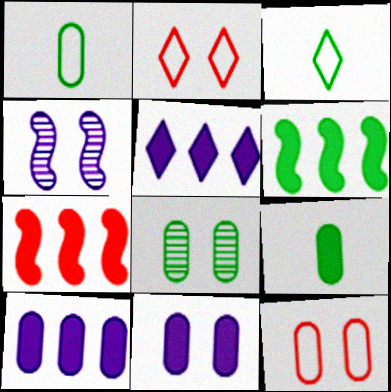[[3, 6, 8], 
[8, 11, 12]]